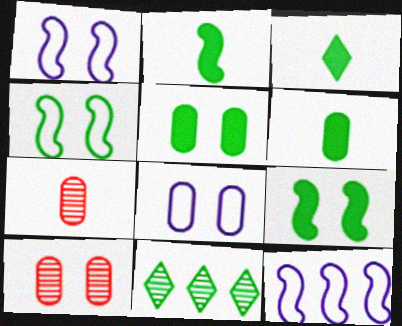[[2, 3, 6], 
[3, 10, 12], 
[4, 6, 11], 
[5, 8, 10]]